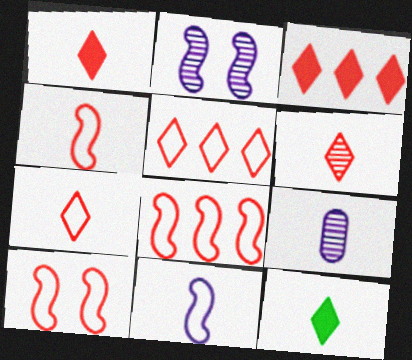[[1, 6, 7], 
[4, 8, 10], 
[4, 9, 12]]